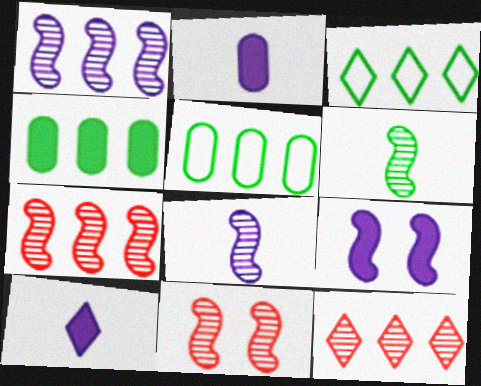[[1, 6, 11], 
[2, 3, 11], 
[5, 10, 11]]